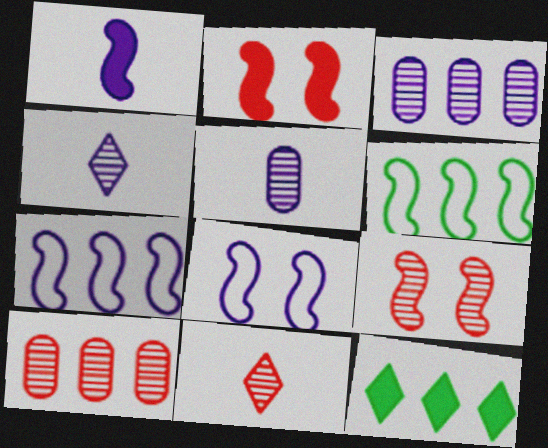[[1, 6, 9], 
[7, 10, 12], 
[9, 10, 11]]